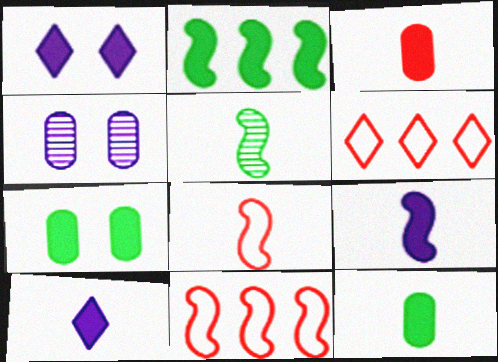[[1, 2, 3], 
[5, 8, 9]]